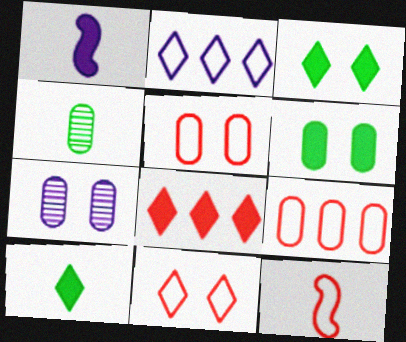[[1, 2, 7], 
[1, 6, 8], 
[5, 6, 7], 
[9, 11, 12]]